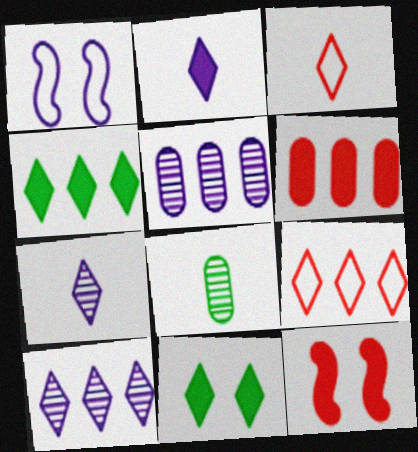[[1, 2, 5], 
[3, 10, 11], 
[4, 9, 10], 
[7, 9, 11]]